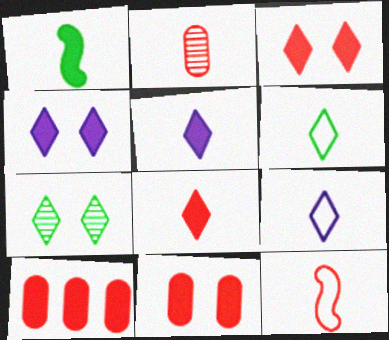[[1, 2, 9], 
[1, 4, 10], 
[2, 8, 12]]